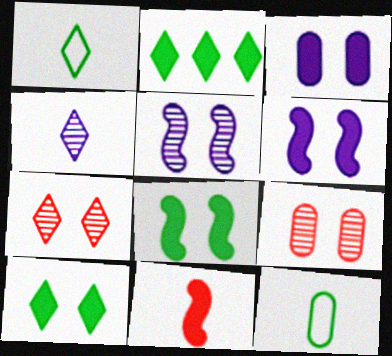[[2, 3, 11], 
[4, 11, 12]]